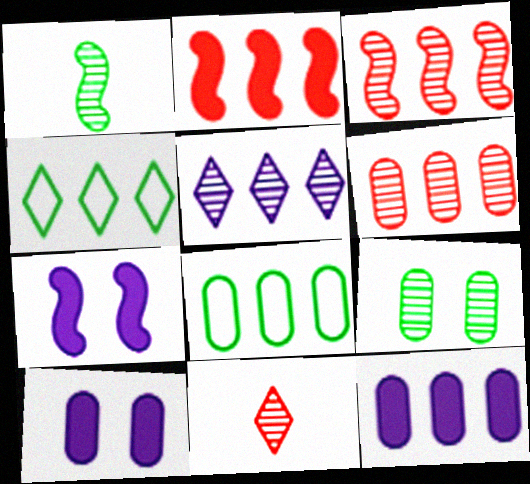[[2, 5, 8], 
[3, 4, 12], 
[6, 8, 12], 
[7, 8, 11]]